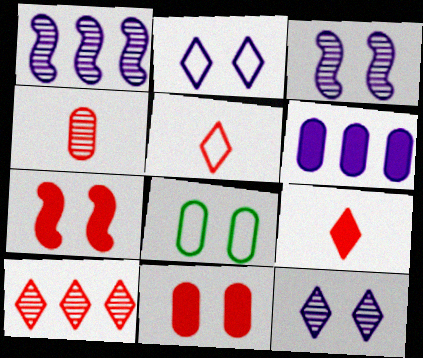[[1, 8, 9], 
[4, 6, 8], 
[7, 8, 12]]